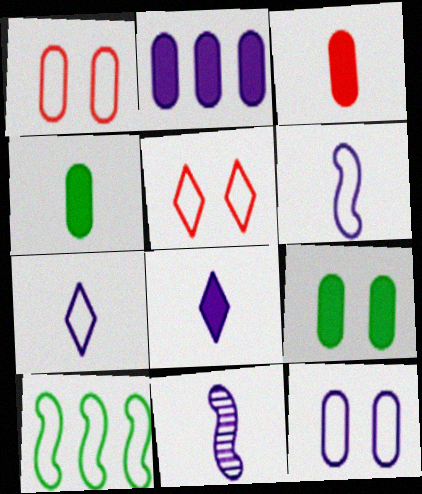[[1, 7, 10], 
[2, 3, 9]]